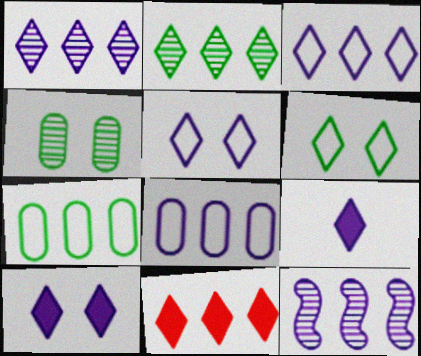[[1, 5, 9], 
[2, 3, 11], 
[7, 11, 12]]